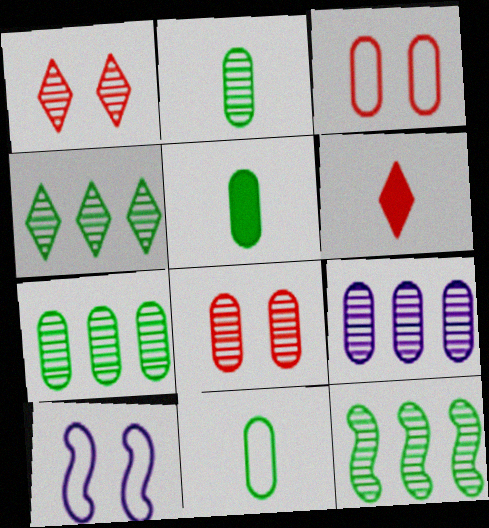[[2, 5, 11], 
[2, 8, 9], 
[3, 5, 9], 
[4, 7, 12], 
[6, 7, 10]]